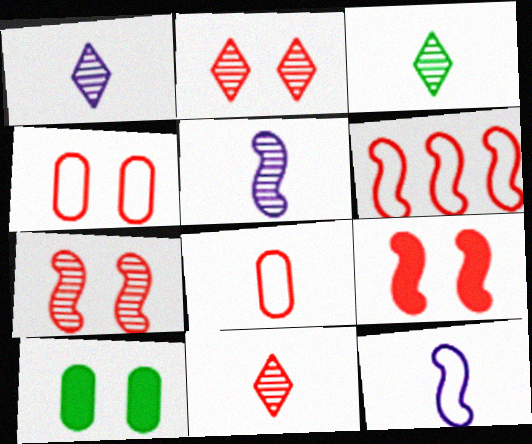[[1, 3, 11], 
[1, 6, 10], 
[2, 4, 9]]